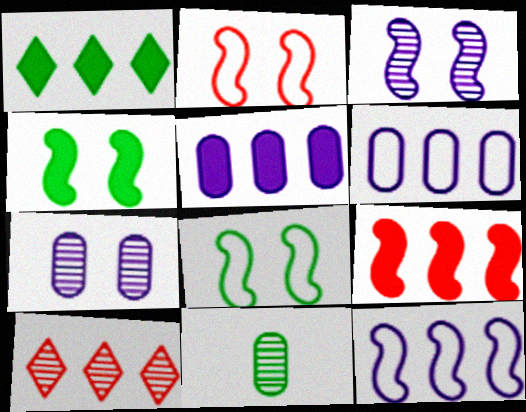[[1, 5, 9], 
[1, 8, 11], 
[2, 3, 4], 
[3, 10, 11]]